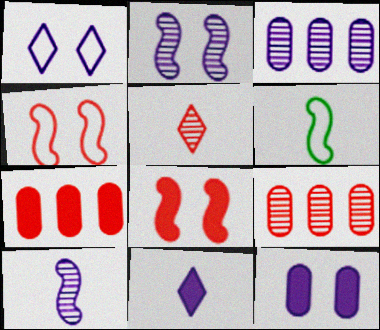[[1, 2, 12], 
[4, 5, 7]]